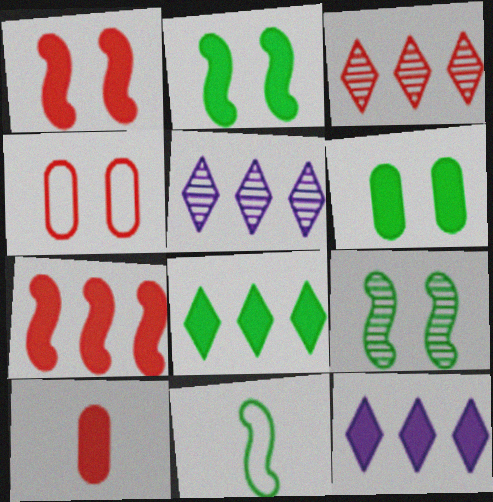[[2, 10, 12]]